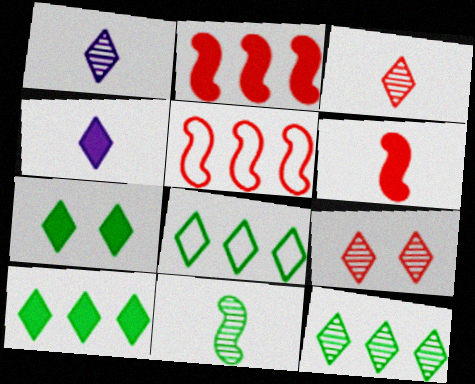[[1, 9, 12], 
[4, 8, 9], 
[8, 10, 12]]